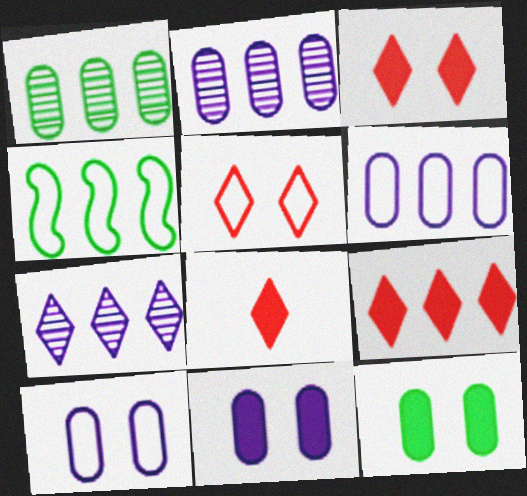[[2, 4, 9], 
[3, 8, 9]]